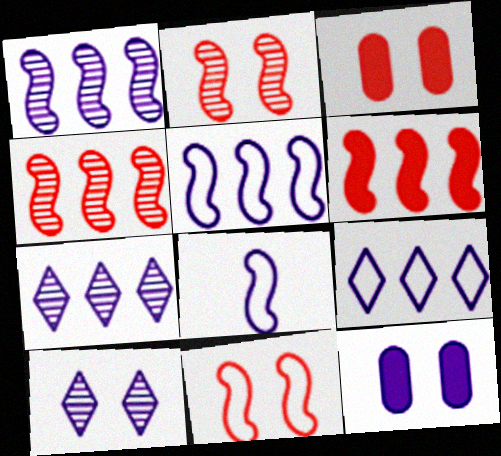[[7, 8, 12]]